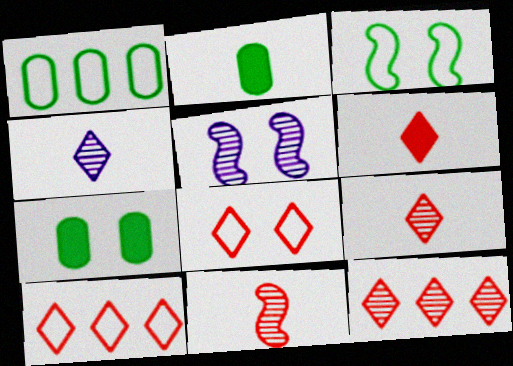[[1, 5, 6], 
[2, 5, 10], 
[5, 7, 8], 
[6, 8, 12]]